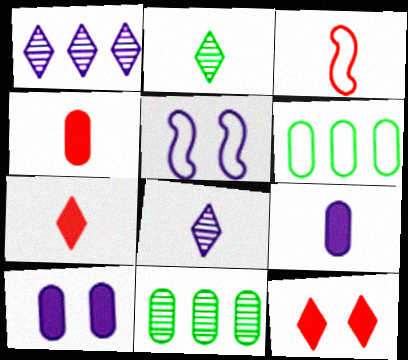[[1, 5, 9], 
[2, 3, 9], 
[5, 7, 11]]